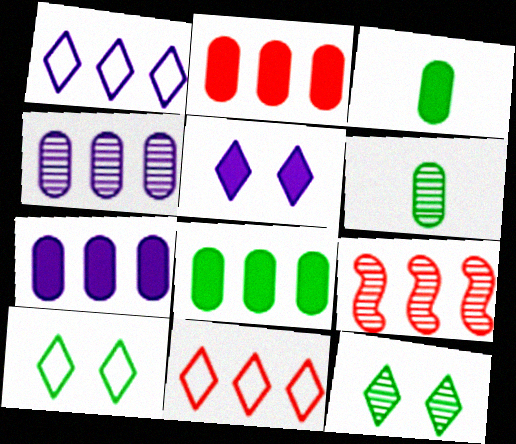[[1, 8, 9], 
[2, 7, 8], 
[2, 9, 11]]